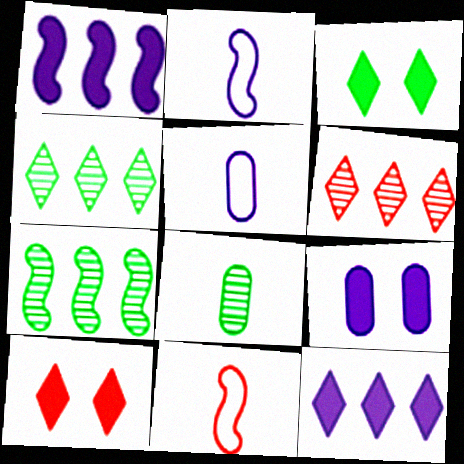[[4, 9, 11], 
[5, 7, 10]]